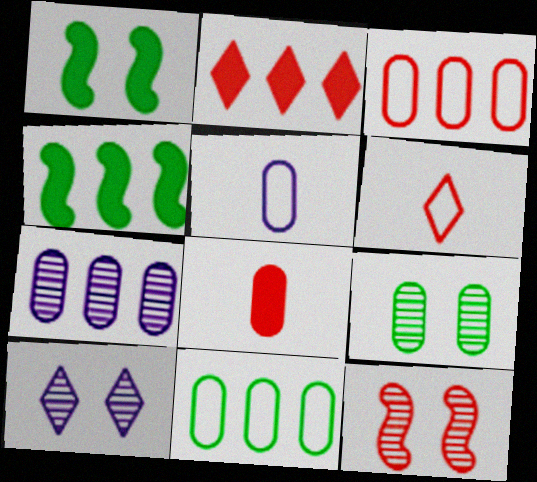[[1, 6, 7], 
[9, 10, 12]]